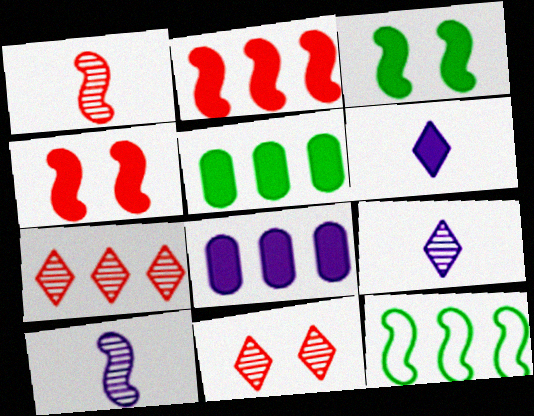[[4, 5, 6], 
[4, 10, 12], 
[7, 8, 12]]